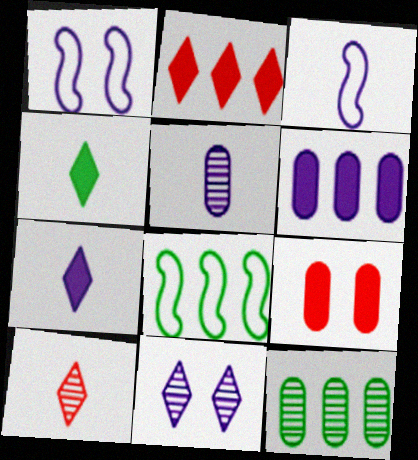[[3, 5, 7], 
[3, 6, 11]]